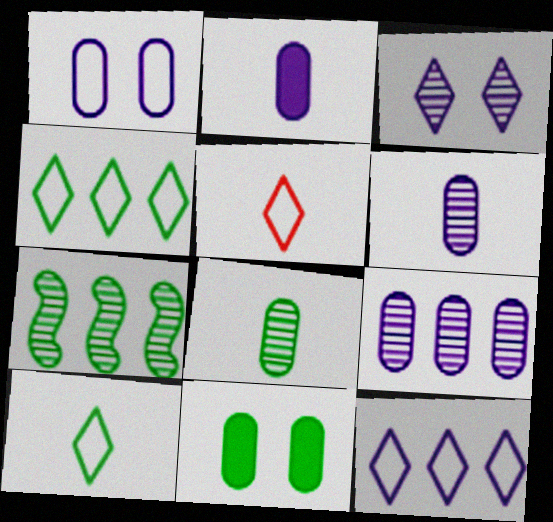[[1, 2, 9], 
[7, 10, 11]]